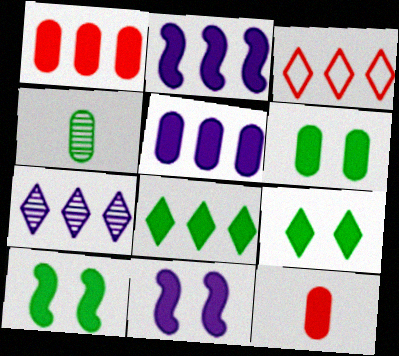[[1, 2, 8], 
[2, 9, 12], 
[3, 4, 11], 
[3, 7, 8], 
[5, 6, 12], 
[6, 9, 10], 
[8, 11, 12]]